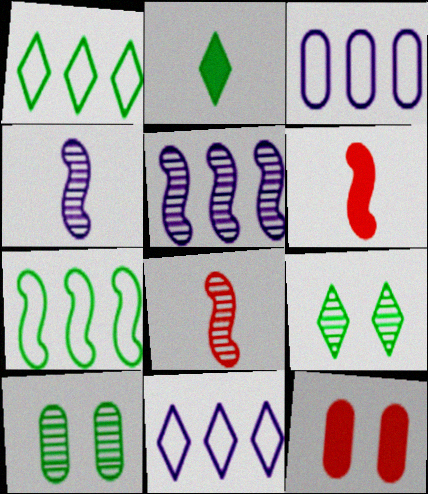[[1, 2, 9], 
[1, 4, 12], 
[2, 7, 10], 
[3, 6, 9], 
[6, 10, 11]]